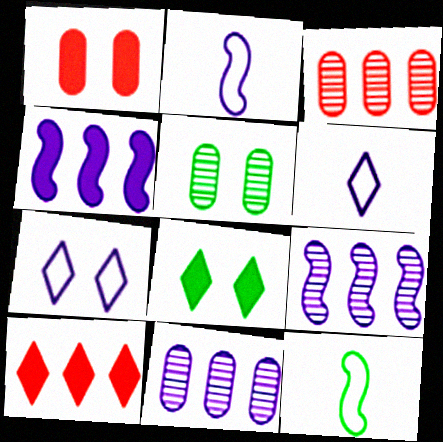[[2, 3, 8], 
[2, 5, 10]]